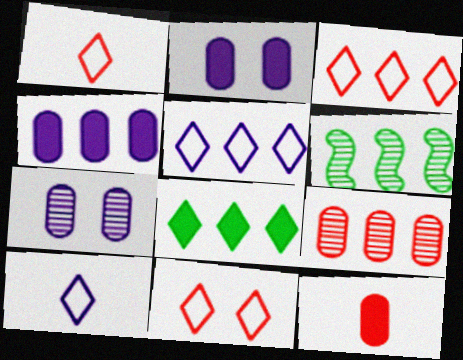[[1, 2, 6], 
[1, 3, 11], 
[3, 4, 6]]